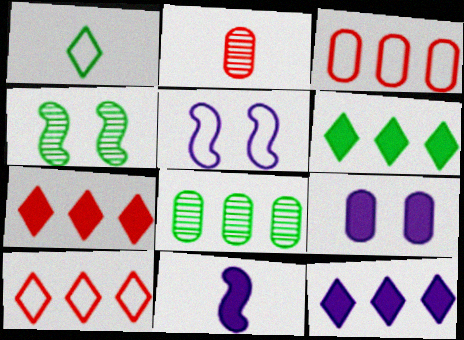[[1, 2, 11], 
[1, 3, 5], 
[2, 5, 6], 
[6, 7, 12], 
[9, 11, 12]]